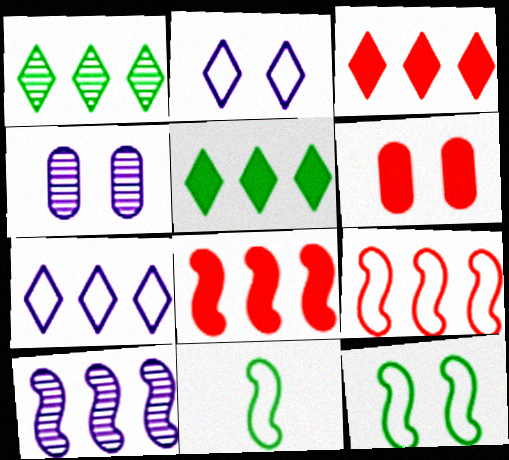[[1, 3, 7], 
[3, 4, 11]]